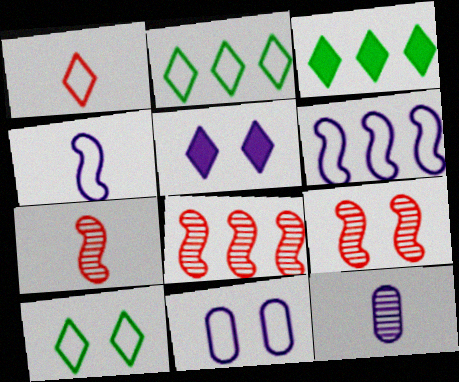[[3, 7, 11], 
[5, 6, 12], 
[7, 8, 9]]